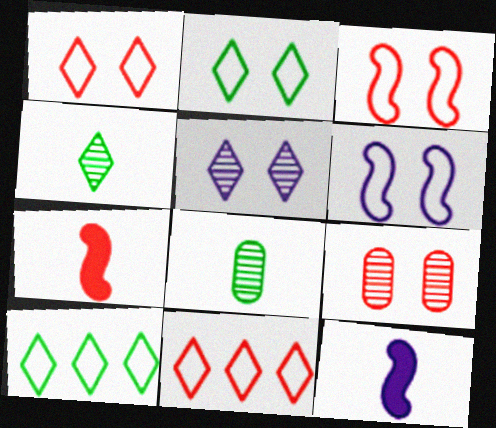[[7, 9, 11], 
[9, 10, 12]]